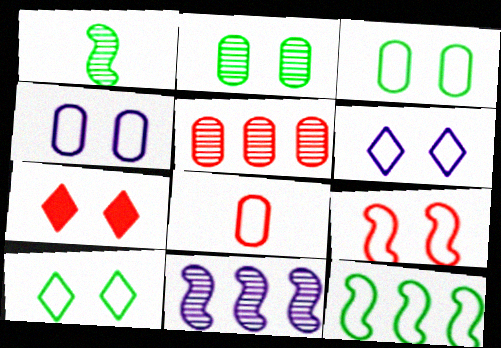[[3, 6, 9], 
[4, 9, 10], 
[6, 8, 12]]